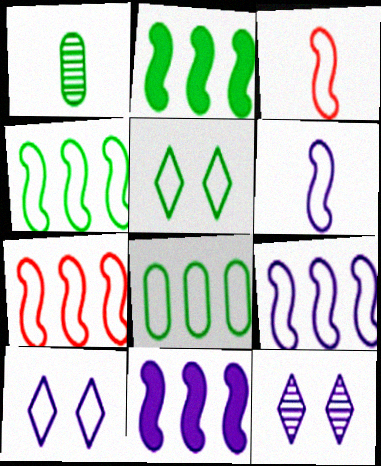[[1, 2, 5], 
[3, 8, 10], 
[4, 7, 9]]